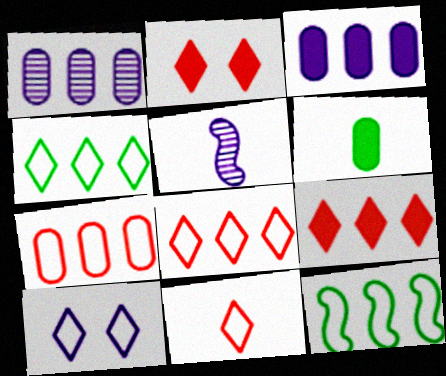[[1, 9, 12], 
[3, 5, 10], 
[4, 10, 11], 
[5, 6, 11]]